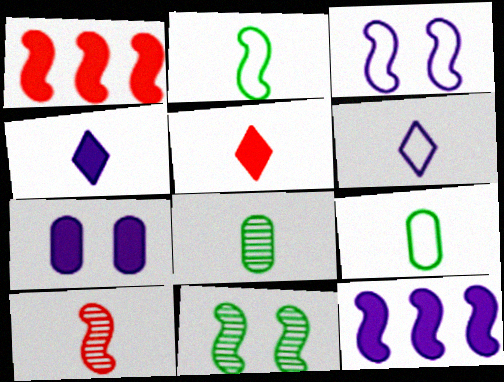[[4, 7, 12], 
[4, 9, 10]]